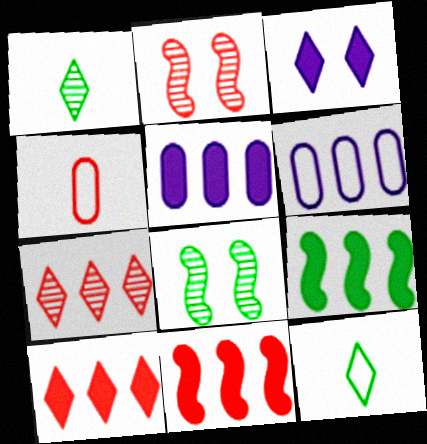[[2, 4, 10], 
[2, 5, 12], 
[3, 7, 12], 
[5, 9, 10], 
[6, 7, 9]]